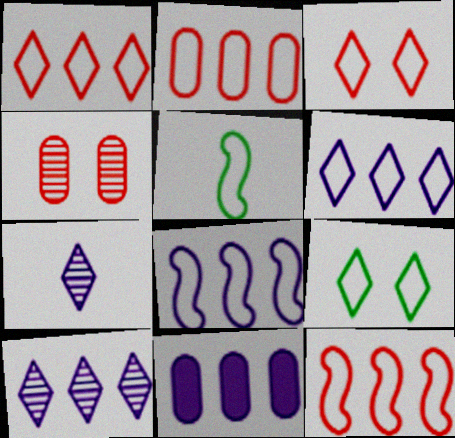[[1, 2, 12], 
[8, 10, 11]]